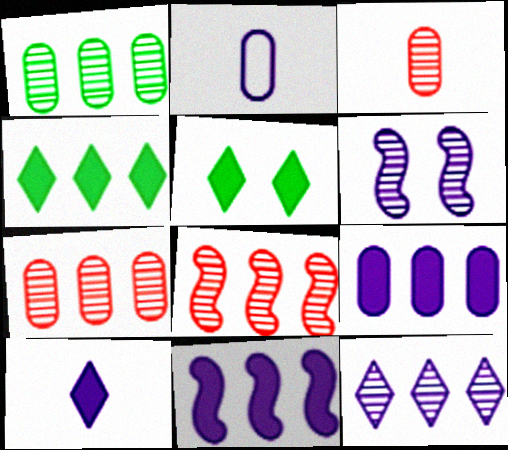[[1, 8, 12], 
[2, 5, 8]]